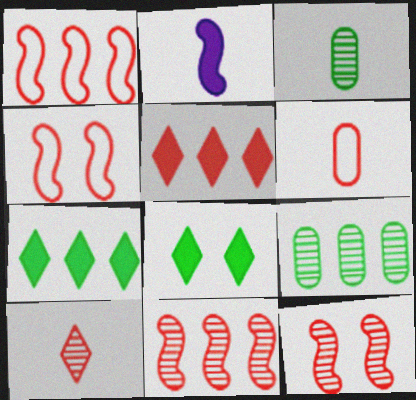[[5, 6, 12]]